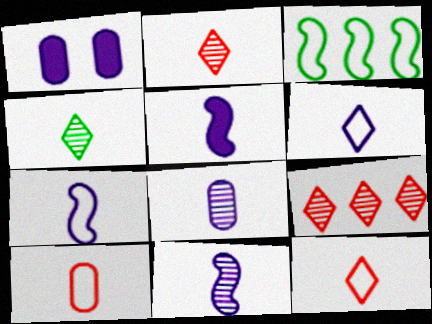[[1, 2, 3], 
[4, 5, 10], 
[5, 6, 8], 
[5, 7, 11]]